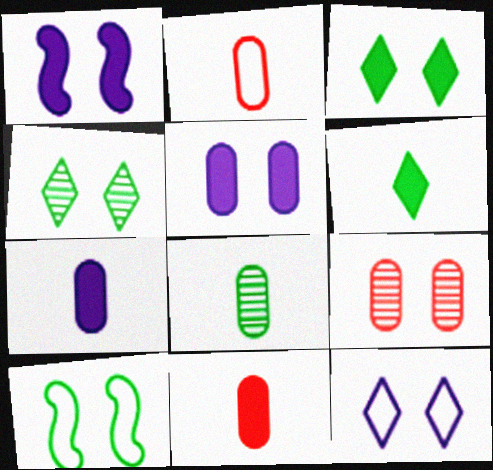[[2, 7, 8]]